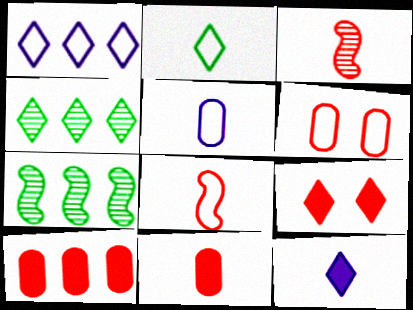[[1, 7, 10], 
[2, 5, 8], 
[5, 7, 9], 
[6, 7, 12]]